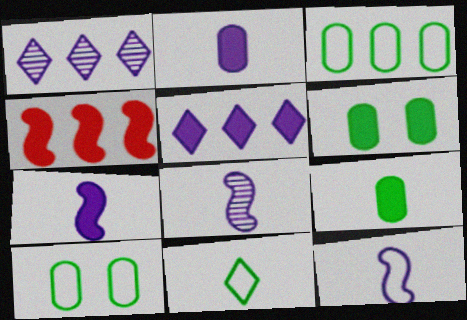[[1, 3, 4], 
[7, 8, 12]]